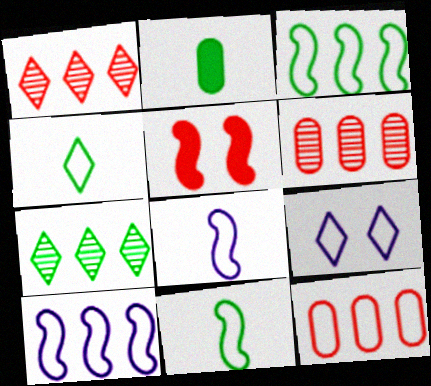[[9, 11, 12]]